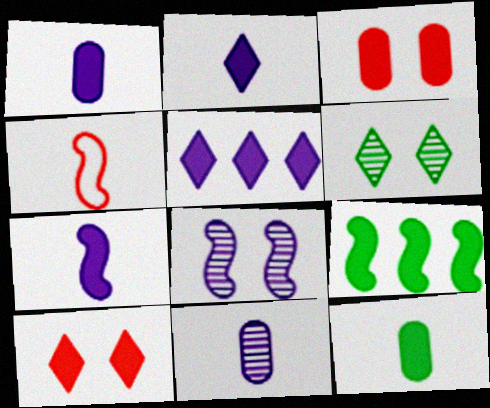[[1, 2, 7], 
[1, 9, 10], 
[2, 3, 9], 
[4, 8, 9]]